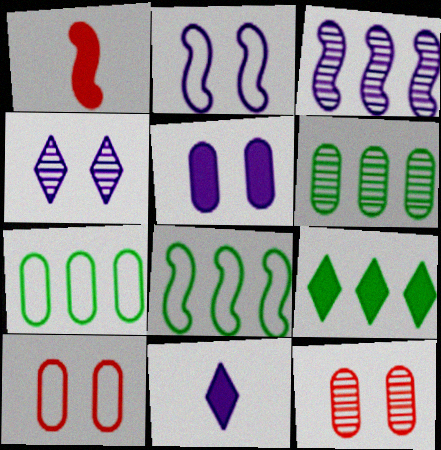[[1, 4, 7], 
[1, 5, 9], 
[2, 4, 5], 
[6, 8, 9], 
[8, 11, 12]]